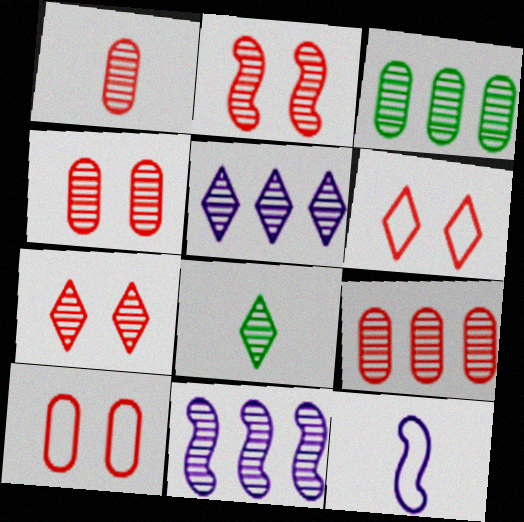[[1, 4, 9], 
[2, 4, 7], 
[4, 8, 11], 
[5, 7, 8]]